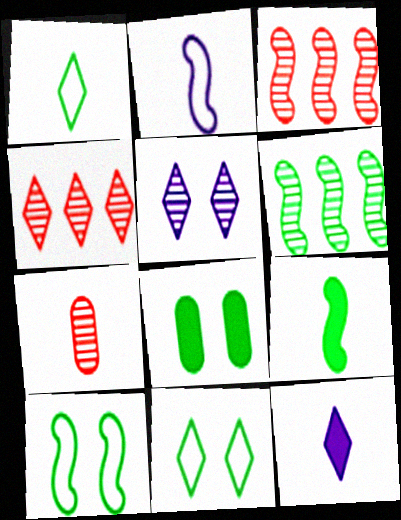[[1, 6, 8], 
[2, 4, 8], 
[4, 11, 12], 
[5, 6, 7], 
[6, 9, 10]]